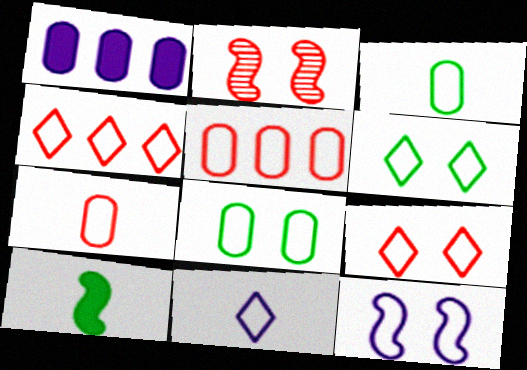[[3, 4, 12], 
[4, 6, 11], 
[8, 9, 12]]